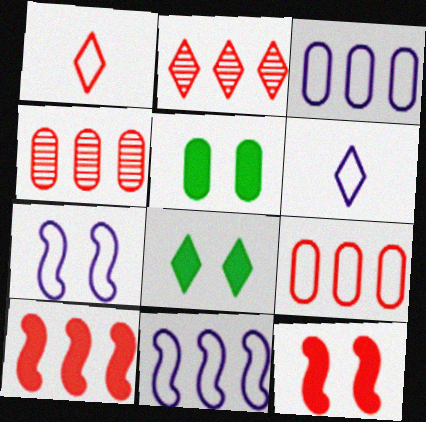[[1, 4, 12], 
[2, 6, 8], 
[2, 9, 10], 
[3, 6, 7]]